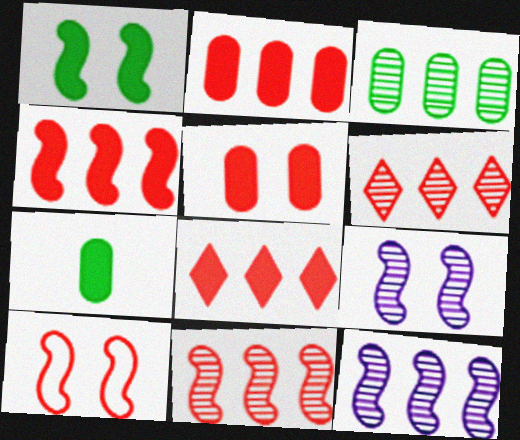[[1, 9, 10], 
[2, 4, 8], 
[3, 6, 12]]